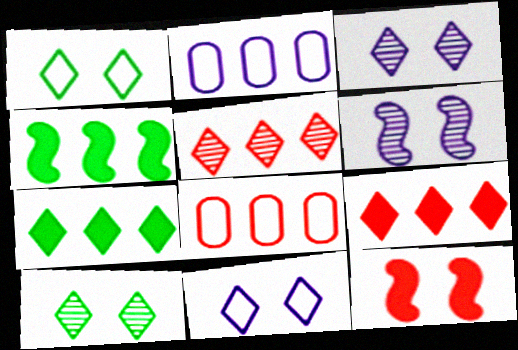[[2, 4, 5]]